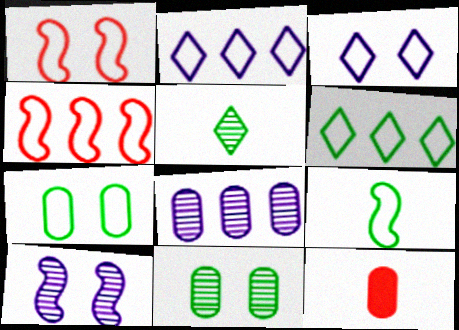[[1, 3, 7], 
[6, 7, 9], 
[6, 10, 12], 
[7, 8, 12]]